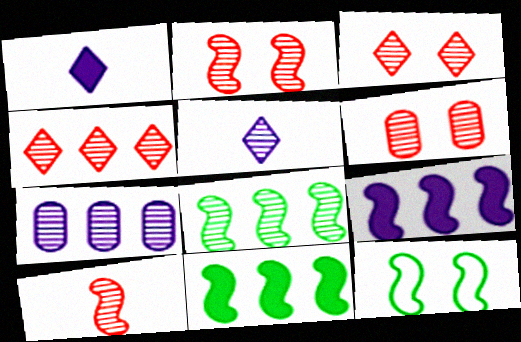[[2, 3, 6], 
[4, 6, 10], 
[4, 7, 8], 
[5, 6, 8], 
[9, 10, 12]]